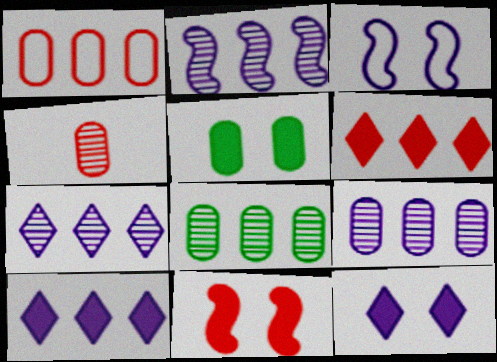[[2, 7, 9], 
[5, 11, 12]]